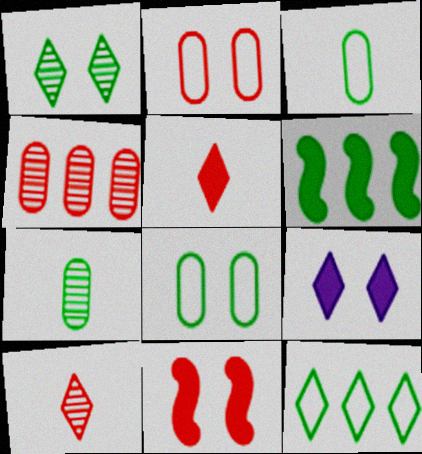[[1, 3, 6], 
[9, 10, 12]]